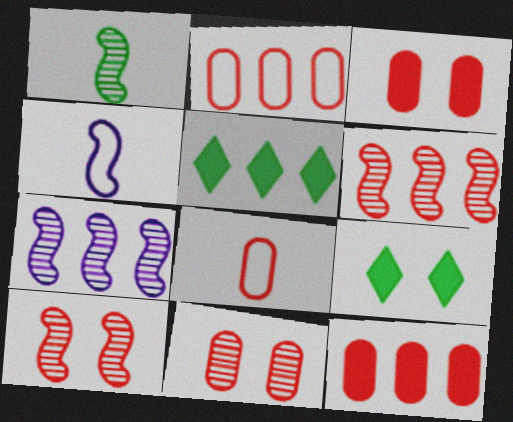[[1, 7, 10], 
[2, 5, 7], 
[4, 5, 11], 
[7, 8, 9], 
[8, 11, 12]]